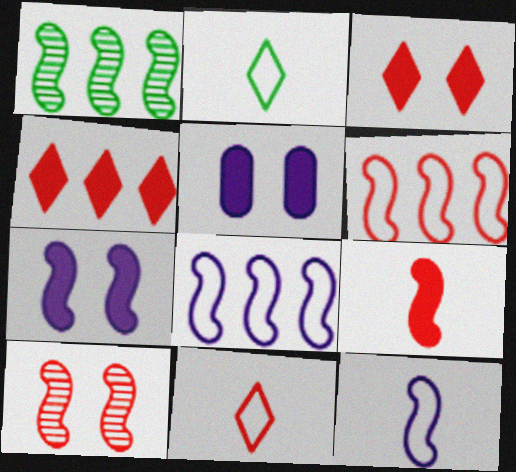[[1, 5, 11], 
[6, 9, 10]]